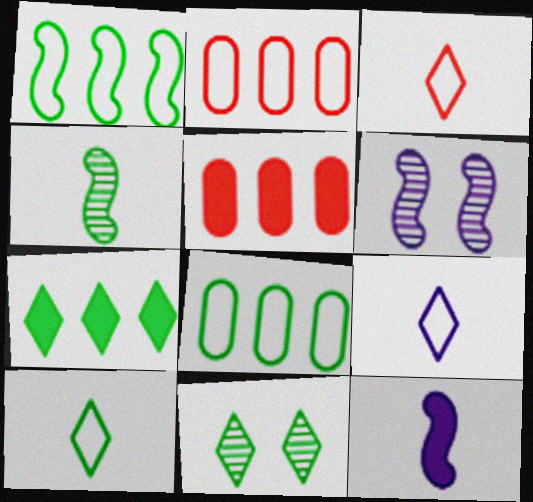[[2, 11, 12], 
[3, 9, 10], 
[5, 6, 10], 
[7, 10, 11]]